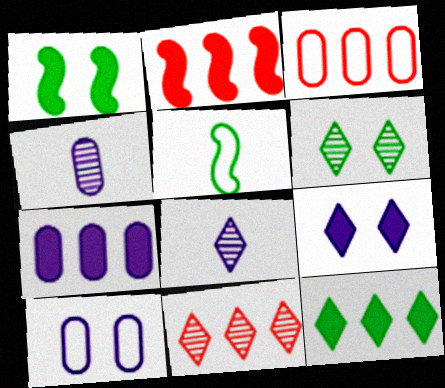[[1, 3, 8], 
[2, 3, 11], 
[2, 7, 12], 
[4, 7, 10], 
[6, 8, 11]]